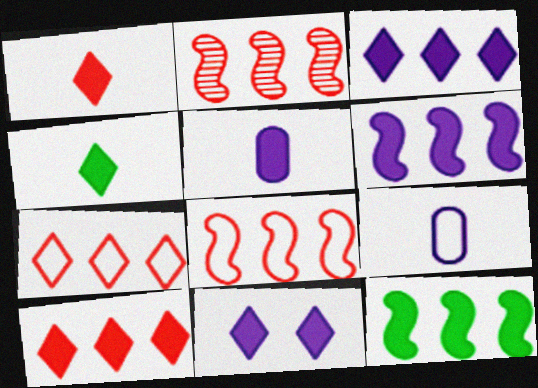[[4, 10, 11], 
[5, 6, 11]]